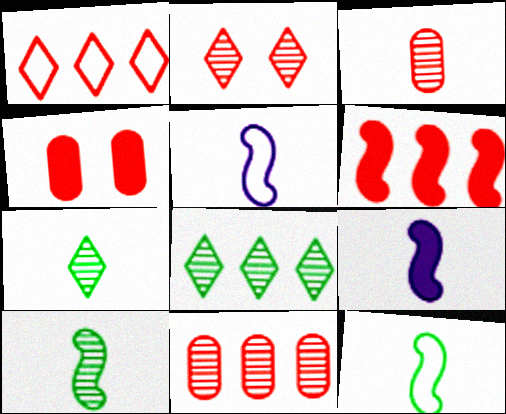[[1, 6, 11], 
[4, 5, 8]]